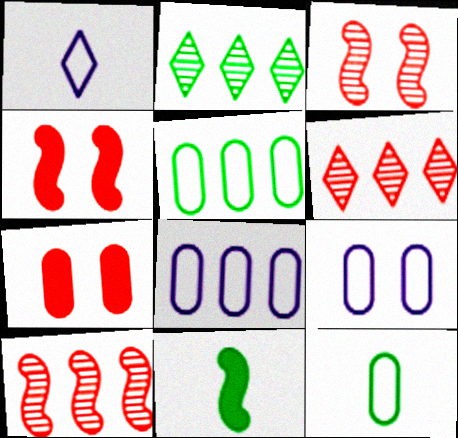[[6, 9, 11]]